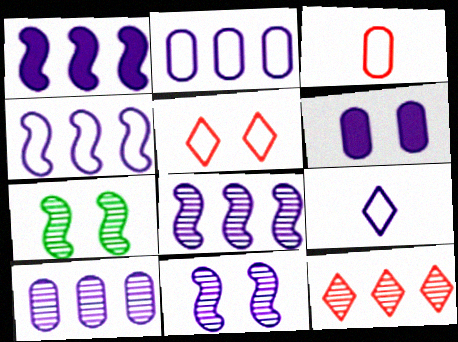[[1, 4, 8], 
[5, 6, 7], 
[6, 8, 9]]